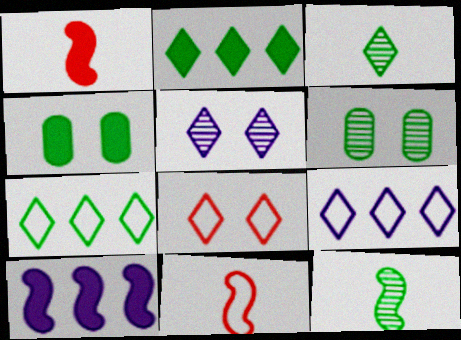[[1, 6, 9], 
[4, 7, 12]]